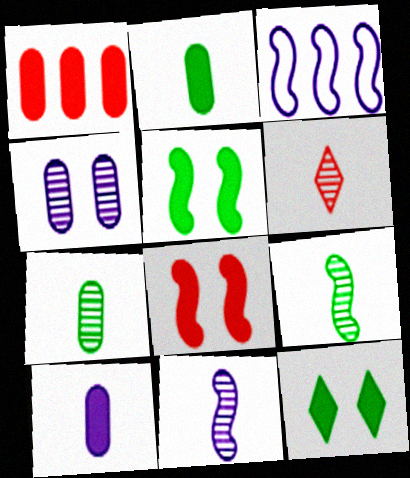[[3, 8, 9], 
[6, 7, 11]]